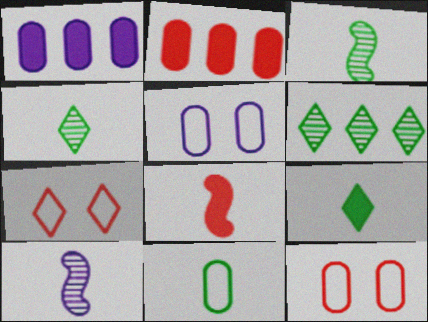[[1, 3, 7], 
[3, 9, 11], 
[5, 6, 8]]